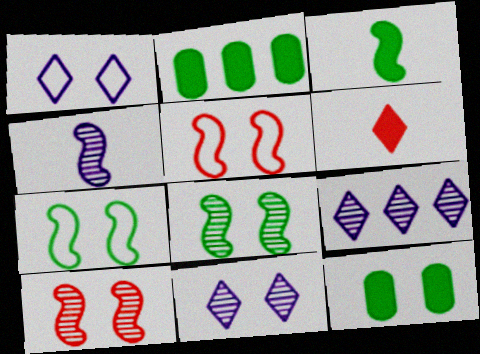[[1, 10, 12], 
[5, 11, 12]]